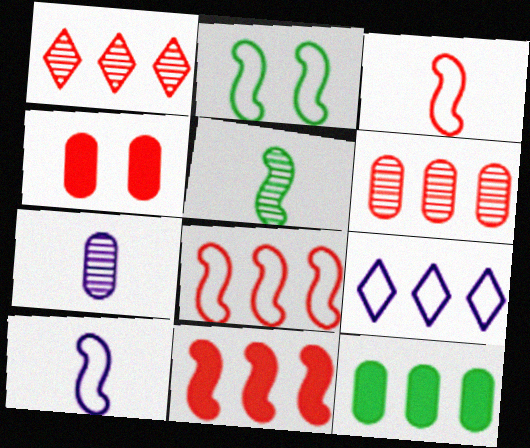[[1, 3, 4], 
[2, 8, 10], 
[4, 5, 9]]